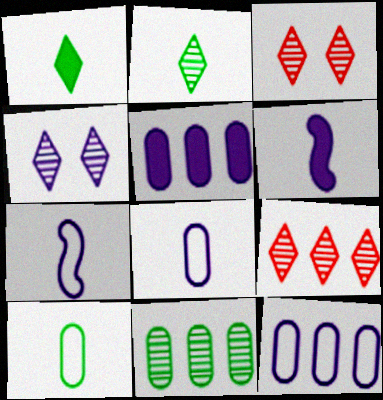[[2, 4, 9], 
[4, 5, 7], 
[4, 6, 12]]